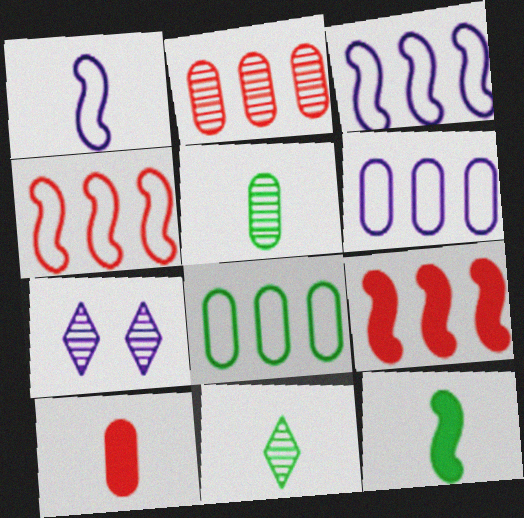[[1, 10, 11]]